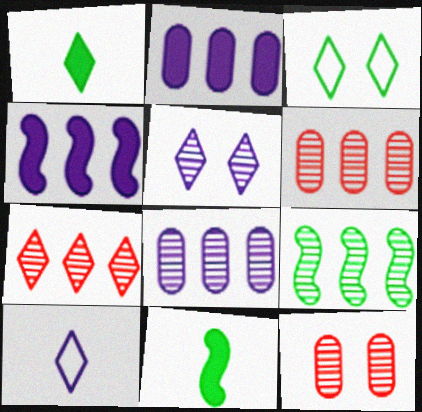[[7, 8, 9]]